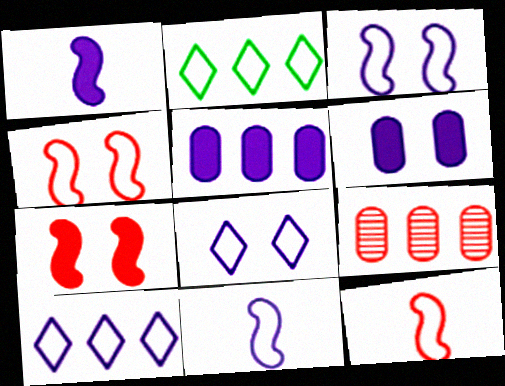[]